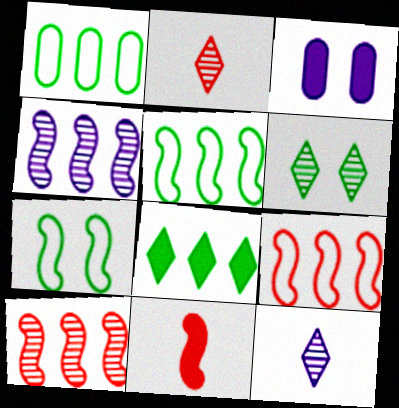[[2, 3, 5], 
[3, 8, 11], 
[4, 7, 11]]